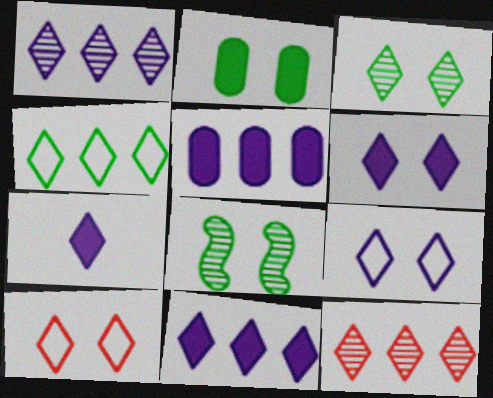[[1, 7, 9], 
[3, 6, 10], 
[4, 11, 12], 
[6, 7, 11]]